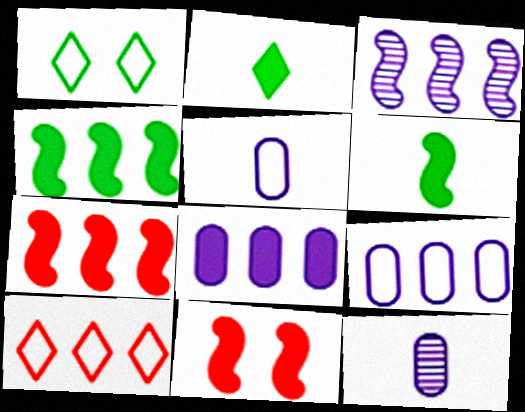[[1, 7, 12], 
[2, 8, 11]]